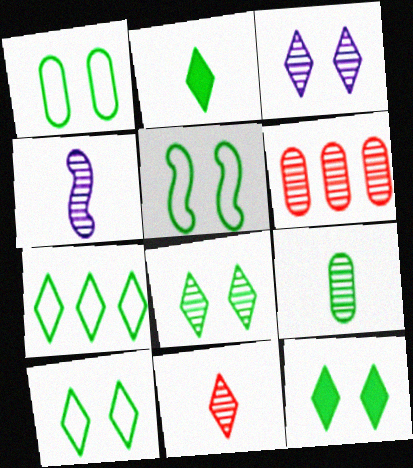[[1, 5, 10], 
[2, 7, 8], 
[4, 6, 8], 
[4, 9, 11], 
[8, 10, 12]]